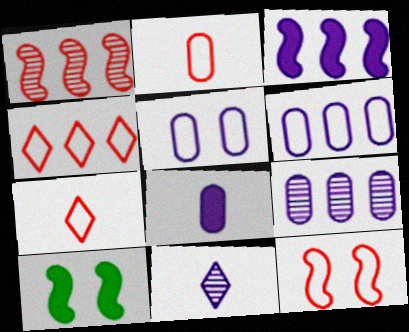[[2, 4, 12], 
[3, 5, 11], 
[5, 8, 9], 
[7, 9, 10]]